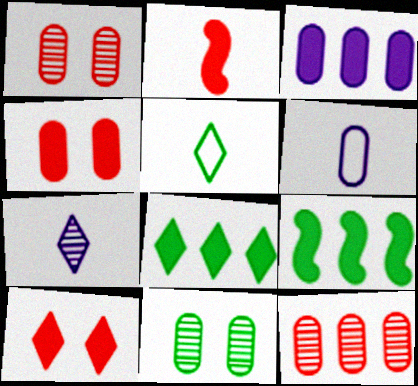[[5, 9, 11]]